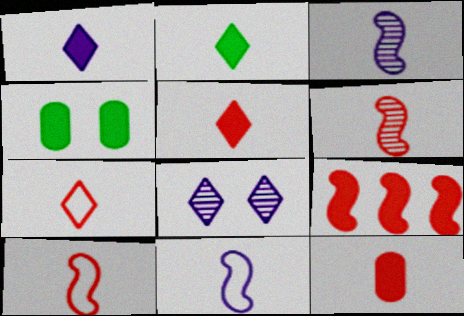[[1, 2, 5], 
[1, 4, 9], 
[6, 7, 12]]